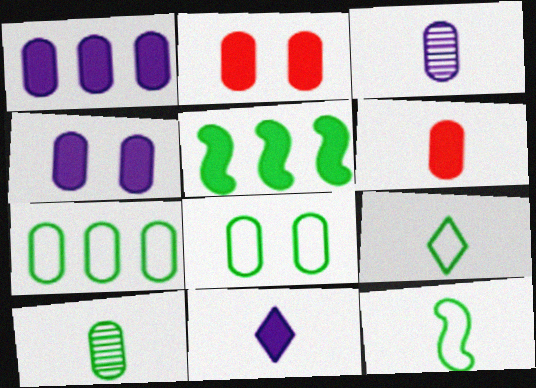[[2, 3, 7], 
[2, 5, 11]]